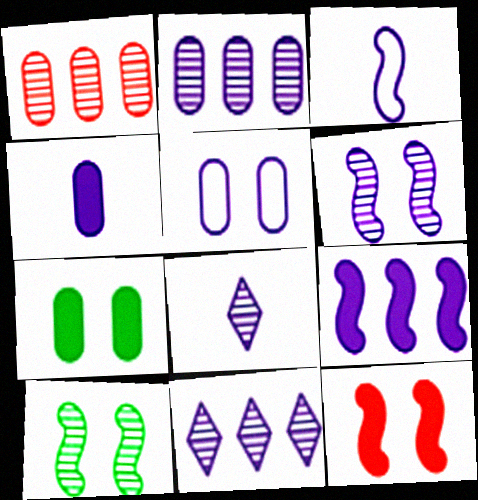[[1, 8, 10], 
[2, 4, 5], 
[2, 6, 8], 
[3, 4, 8], 
[3, 6, 9], 
[5, 8, 9]]